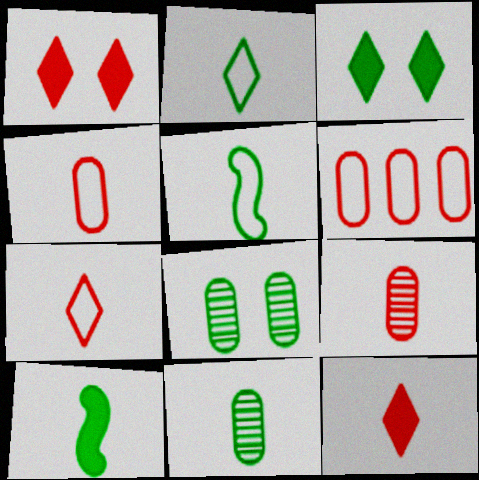[[2, 10, 11]]